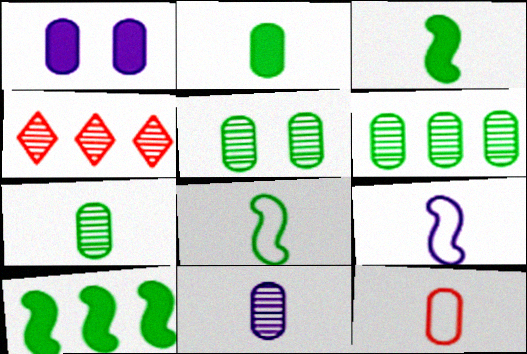[[1, 4, 8], 
[1, 6, 12], 
[2, 11, 12], 
[5, 6, 7]]